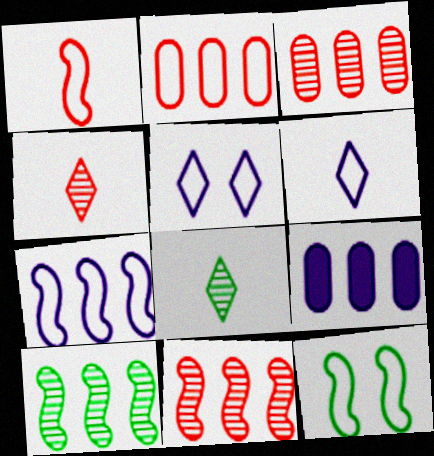[[1, 7, 12], 
[2, 6, 12], 
[4, 9, 12]]